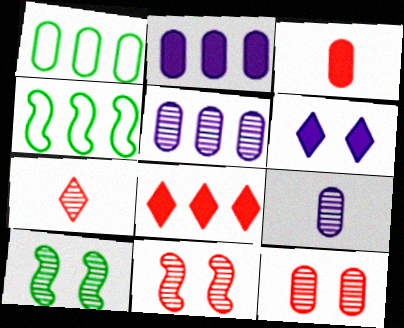[[4, 5, 8], 
[5, 7, 10]]